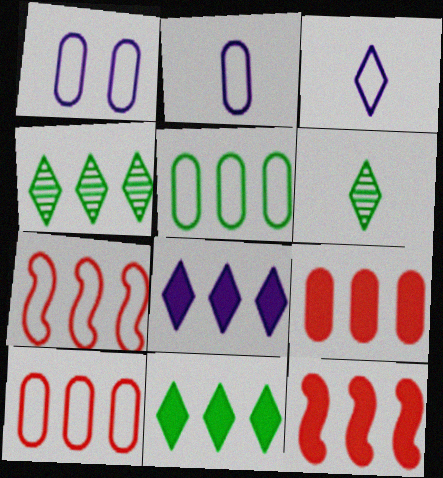[[1, 6, 12]]